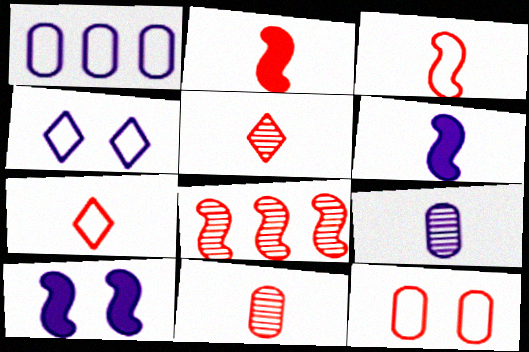[[2, 7, 11]]